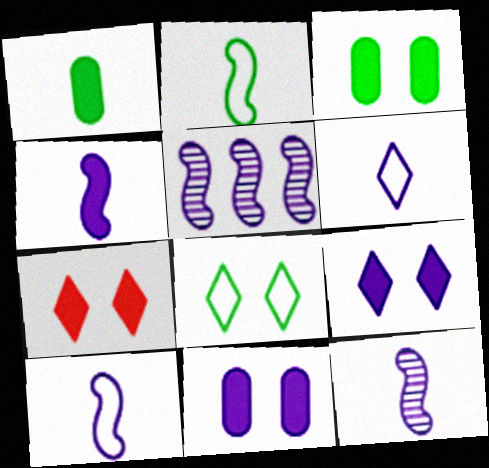[[4, 10, 12], 
[5, 6, 11]]